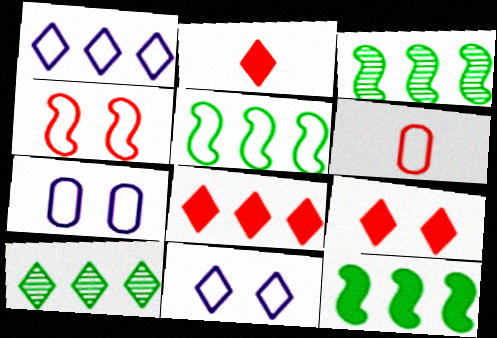[[1, 8, 10], 
[2, 3, 7], 
[2, 8, 9], 
[2, 10, 11], 
[3, 5, 12], 
[5, 6, 11]]